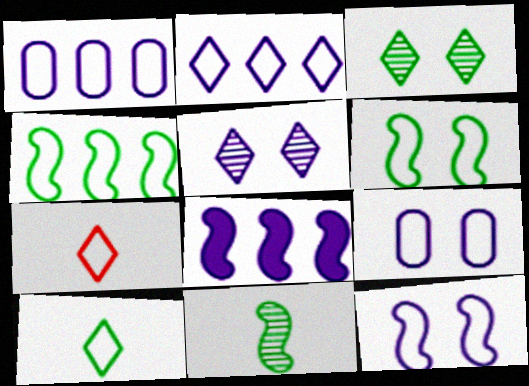[[1, 6, 7], 
[4, 7, 9]]